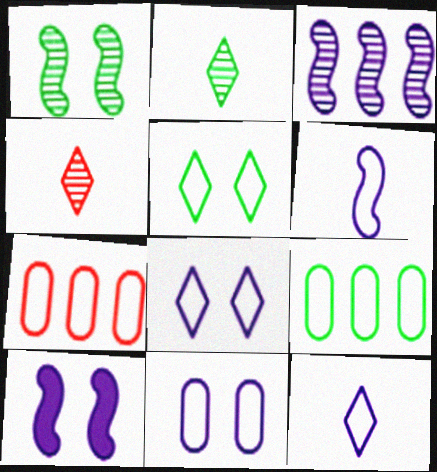[[2, 7, 10], 
[3, 6, 10], 
[4, 9, 10], 
[5, 6, 7]]